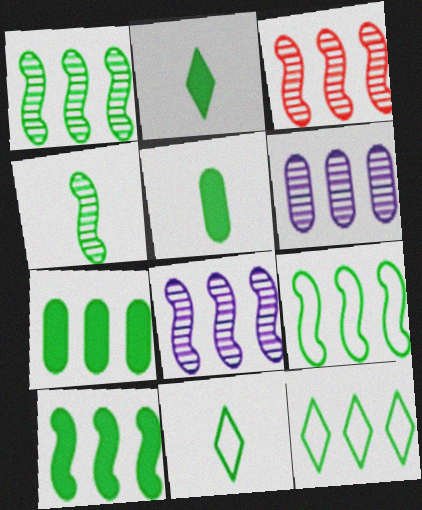[[1, 3, 8], 
[1, 7, 12], 
[1, 9, 10], 
[4, 5, 11]]